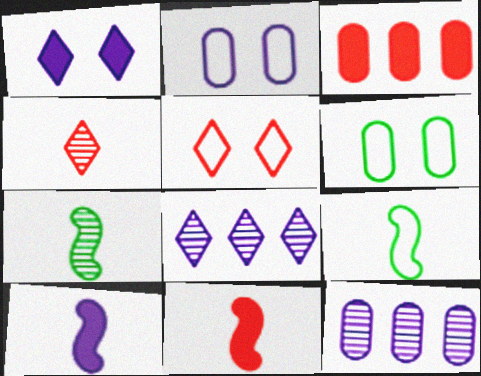[[2, 8, 10], 
[6, 8, 11]]